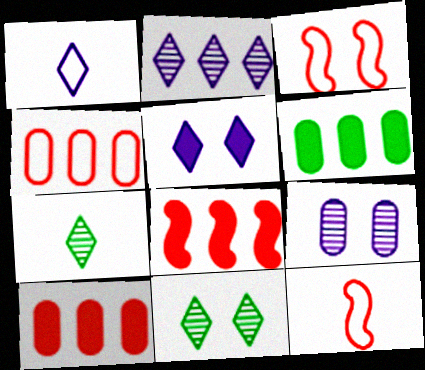[[1, 2, 5]]